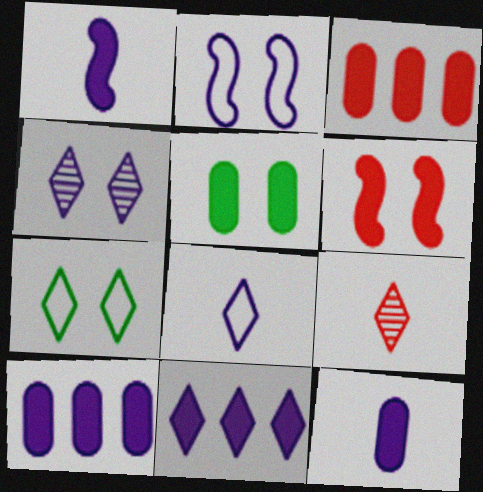[[3, 5, 12], 
[4, 8, 11], 
[7, 9, 11]]